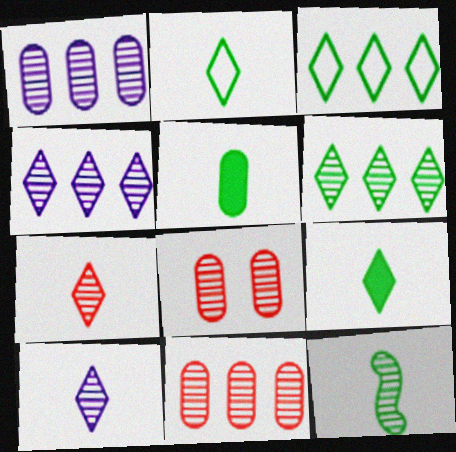[[2, 5, 12], 
[4, 8, 12]]